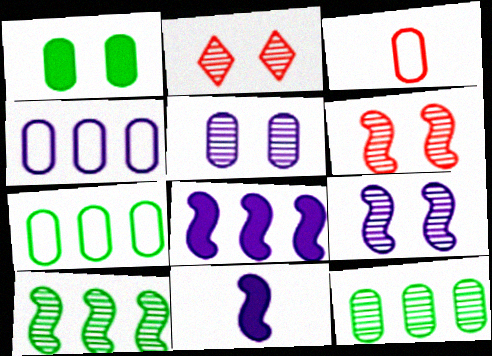[[2, 7, 11]]